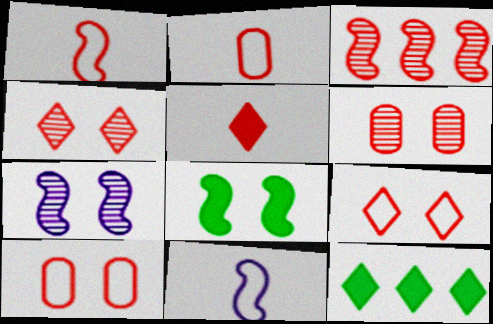[[2, 7, 12], 
[3, 5, 10], 
[3, 8, 11], 
[6, 11, 12]]